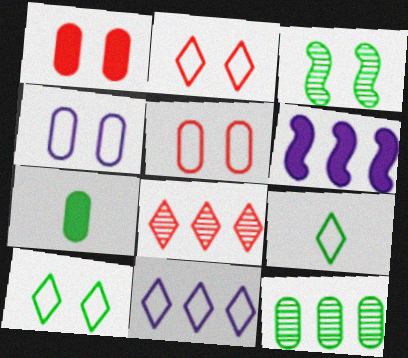[[2, 9, 11]]